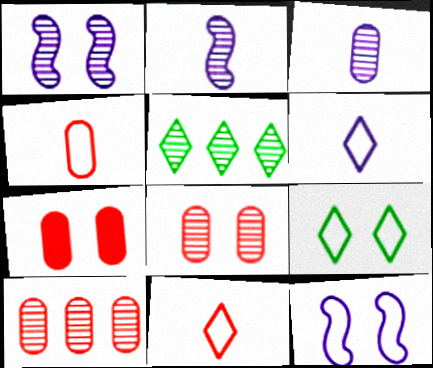[[1, 7, 9], 
[2, 5, 8], 
[4, 7, 10]]